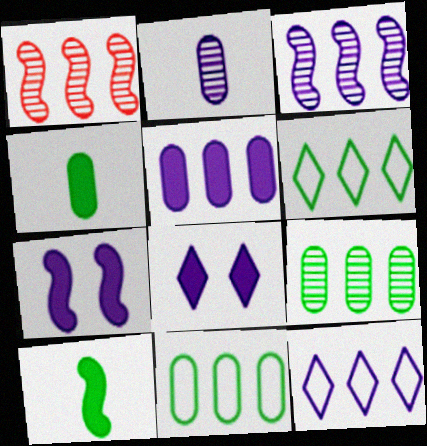[[1, 5, 6], 
[2, 7, 12], 
[3, 5, 12]]